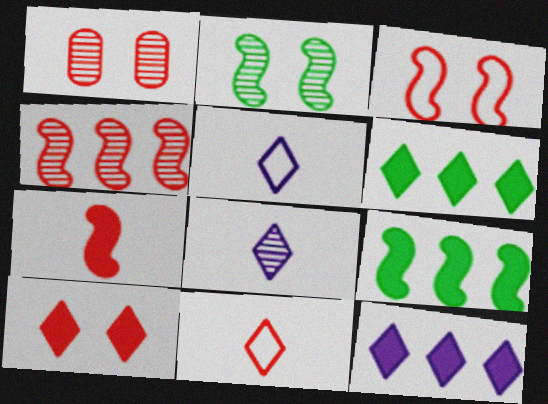[[1, 3, 10], 
[1, 5, 9], 
[3, 4, 7]]